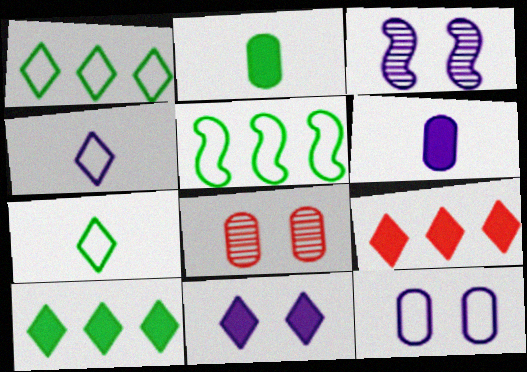[[3, 11, 12]]